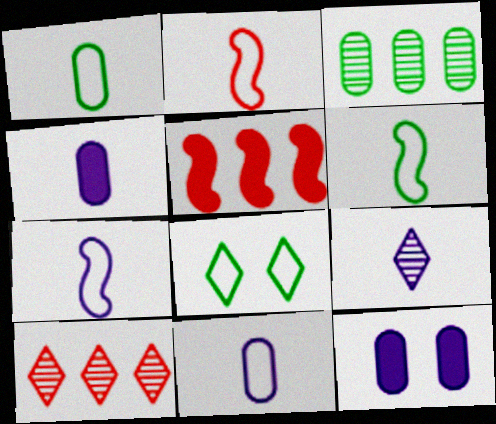[[2, 6, 7], 
[4, 7, 9], 
[6, 10, 12]]